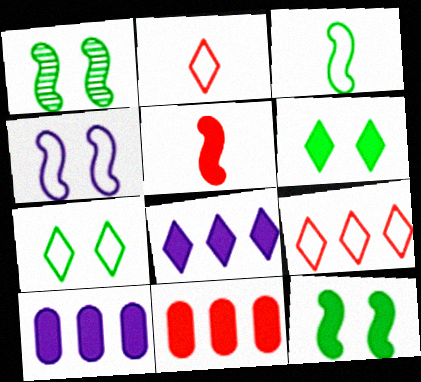[[1, 2, 10], 
[5, 6, 10]]